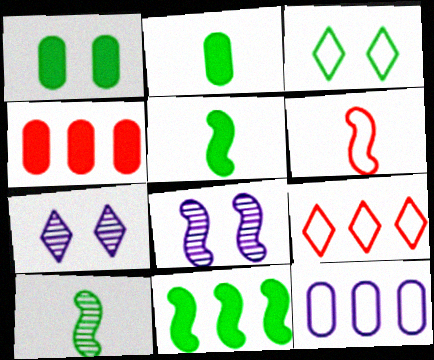[[2, 8, 9], 
[3, 6, 12], 
[6, 8, 11]]